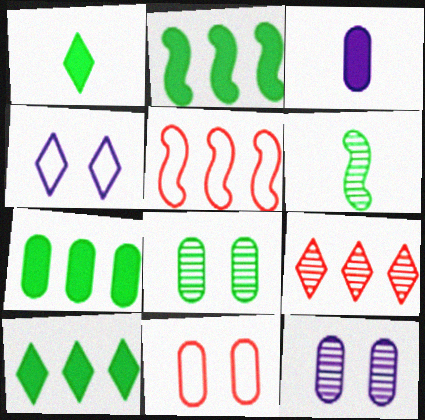[[1, 4, 9], 
[1, 5, 12], 
[2, 7, 10], 
[6, 9, 12]]